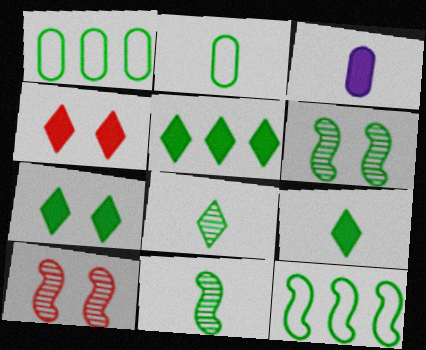[[1, 6, 9], 
[1, 7, 11], 
[2, 5, 6], 
[2, 9, 11], 
[5, 7, 9]]